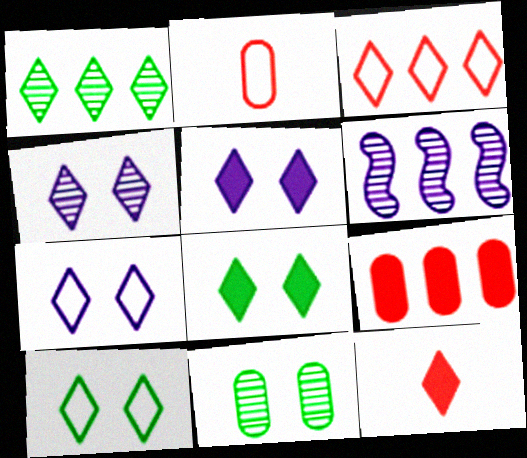[[1, 7, 12], 
[2, 6, 8], 
[4, 5, 7]]